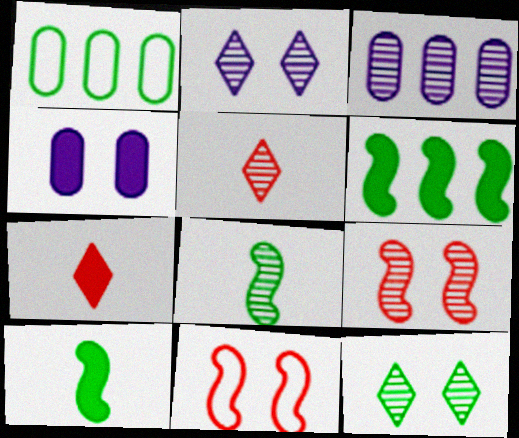[[1, 10, 12], 
[4, 6, 7], 
[4, 11, 12]]